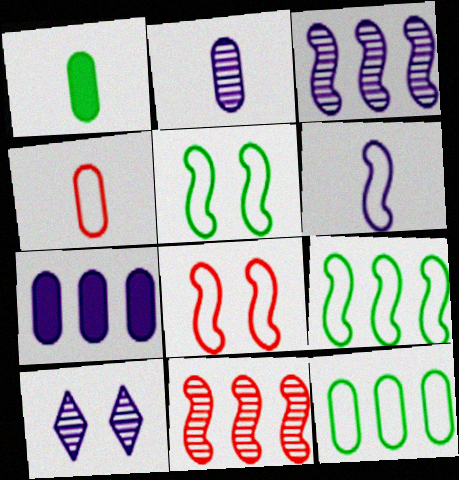[[1, 2, 4], 
[2, 3, 10], 
[6, 7, 10], 
[6, 8, 9]]